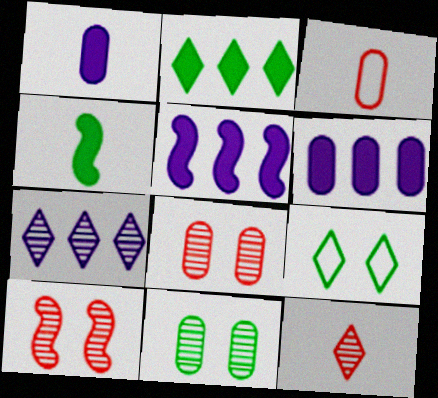[[3, 6, 11]]